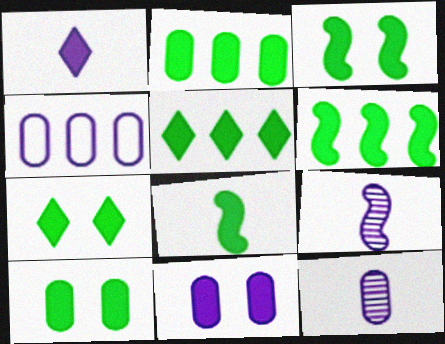[[2, 5, 6], 
[2, 7, 8], 
[3, 6, 8], 
[3, 7, 10], 
[4, 11, 12], 
[5, 8, 10]]